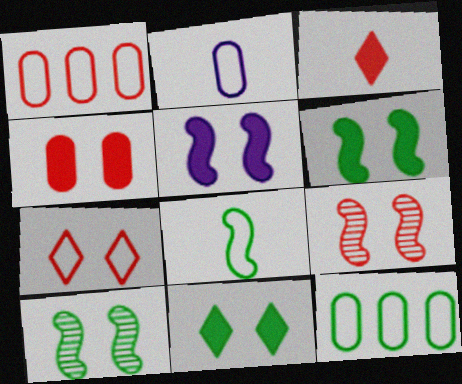[[1, 3, 9], 
[4, 5, 11], 
[4, 7, 9]]